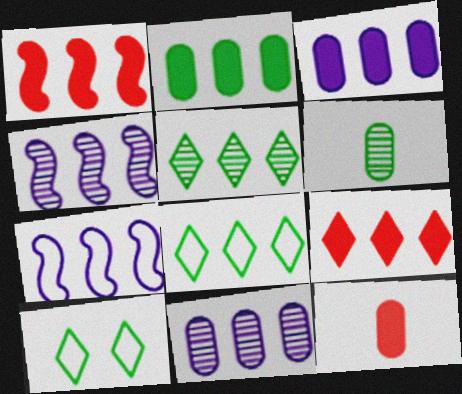[[1, 8, 11], 
[4, 10, 12]]